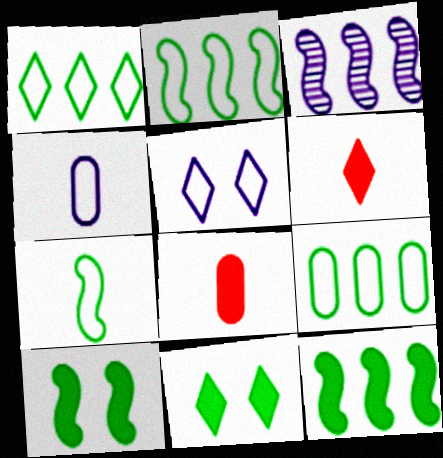[[1, 2, 9]]